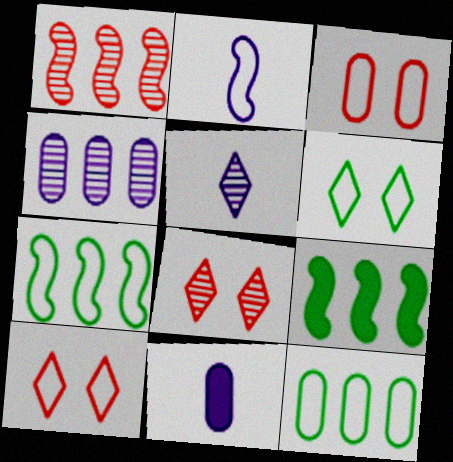[[1, 6, 11], 
[2, 5, 11], 
[2, 10, 12], 
[3, 5, 9], 
[7, 8, 11]]